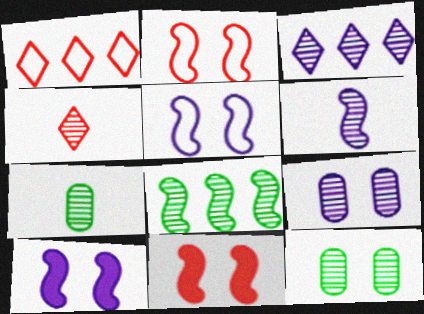[[1, 7, 10], 
[3, 6, 9], 
[4, 6, 7], 
[4, 8, 9]]